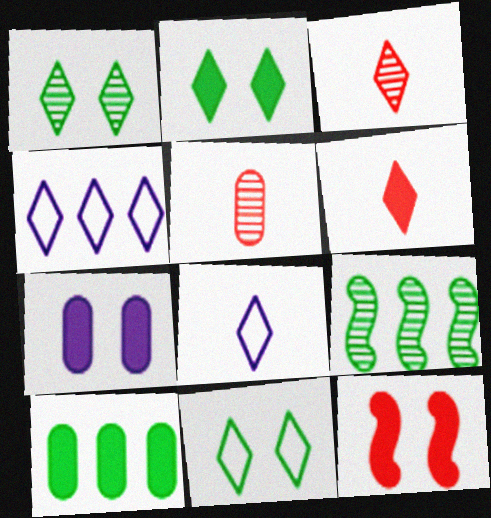[[1, 2, 11], 
[1, 4, 6], 
[2, 3, 4], 
[2, 7, 12]]